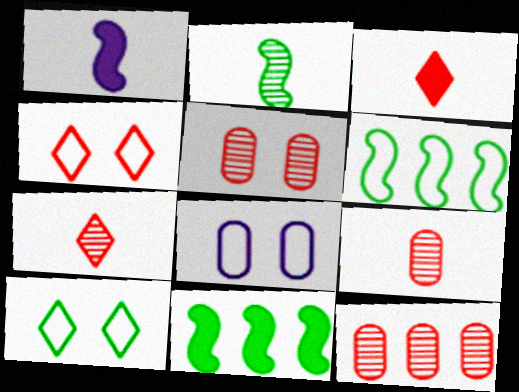[[1, 10, 12], 
[5, 9, 12], 
[7, 8, 11]]